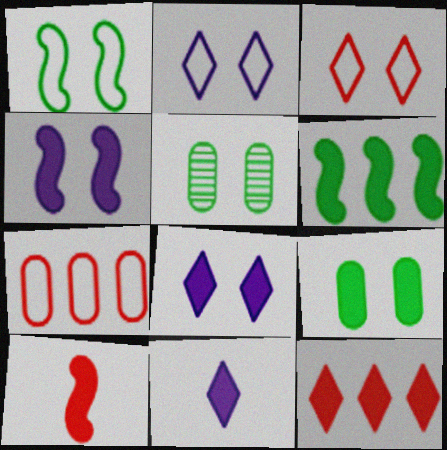[[3, 4, 5], 
[4, 6, 10]]